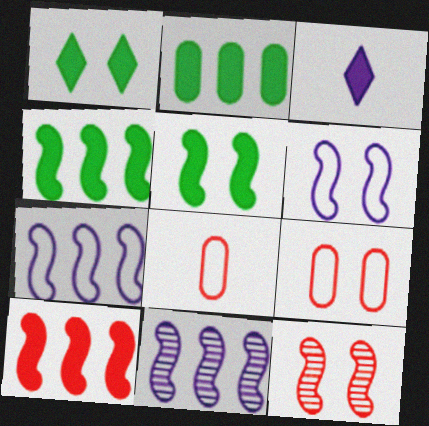[[1, 8, 11], 
[5, 6, 12]]